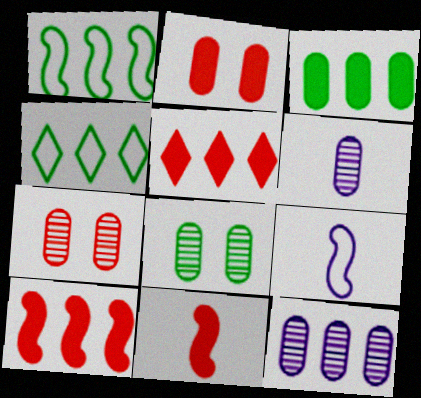[[1, 5, 12], 
[2, 5, 11], 
[4, 10, 12], 
[5, 8, 9]]